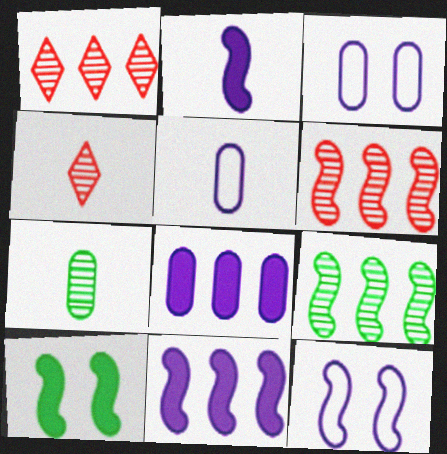[[1, 5, 10]]